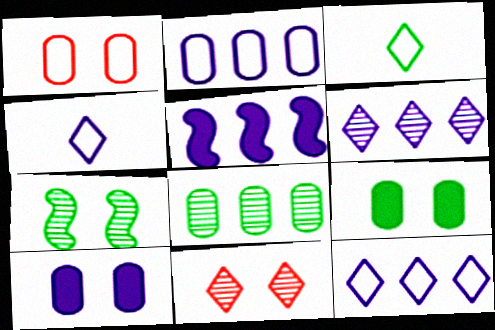[[2, 5, 6]]